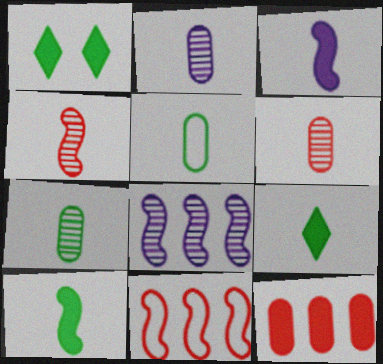[[1, 2, 11], 
[1, 3, 12], 
[2, 6, 7]]